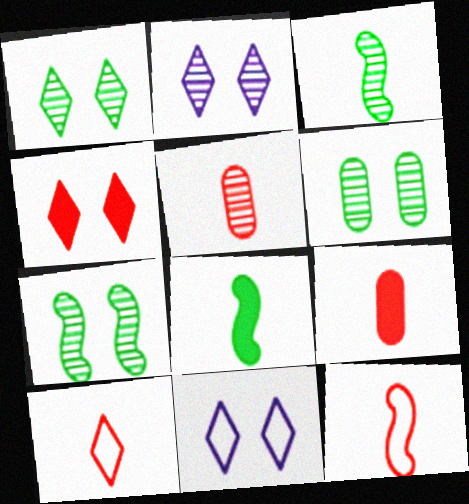[[1, 4, 11], 
[1, 6, 7]]